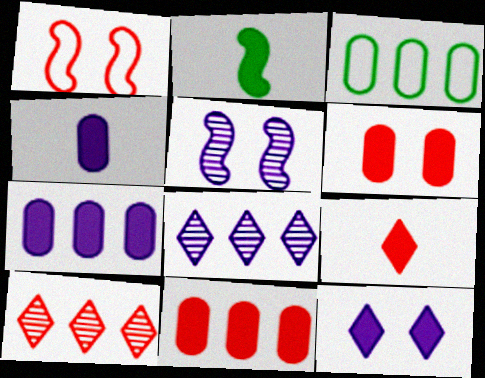[[2, 4, 9], 
[2, 11, 12], 
[3, 5, 9]]